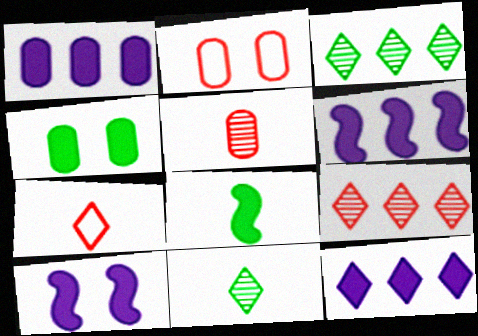[[1, 6, 12], 
[2, 6, 11]]